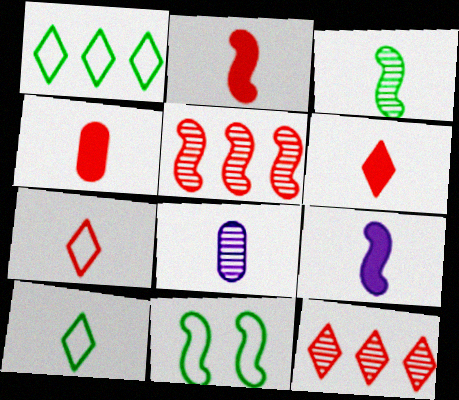[[2, 4, 6], 
[2, 8, 10], 
[5, 9, 11]]